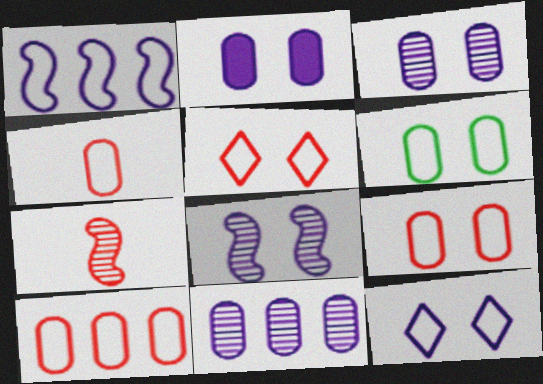[[2, 8, 12], 
[4, 9, 10]]